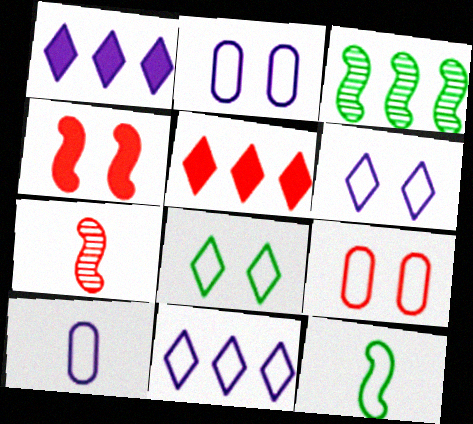[[5, 7, 9], 
[9, 11, 12]]